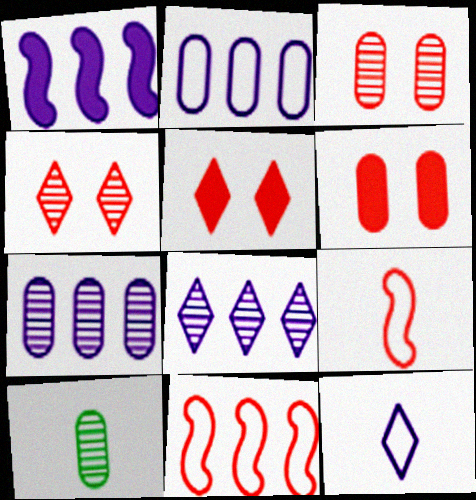[[1, 2, 8], 
[2, 6, 10], 
[3, 7, 10]]